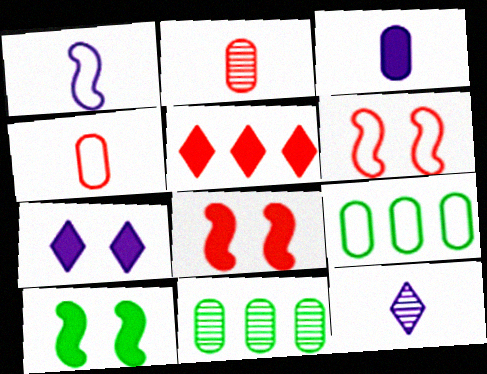[[1, 3, 12], 
[2, 5, 6], 
[3, 5, 10], 
[8, 9, 12]]